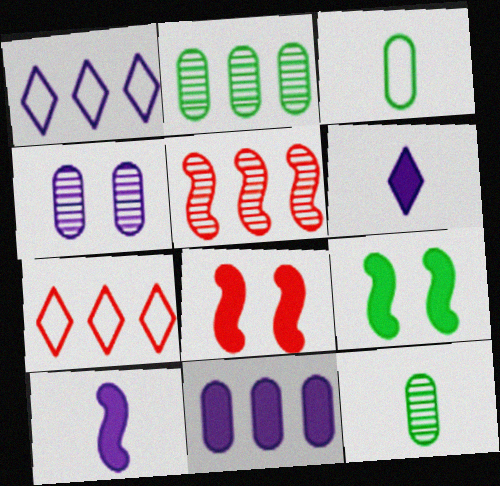[[1, 4, 10], 
[1, 8, 12]]